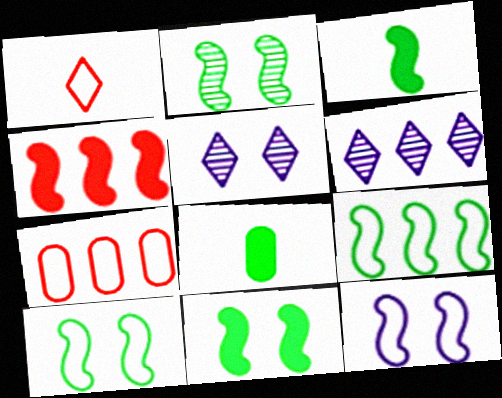[[2, 3, 9], 
[2, 10, 11], 
[3, 5, 7]]